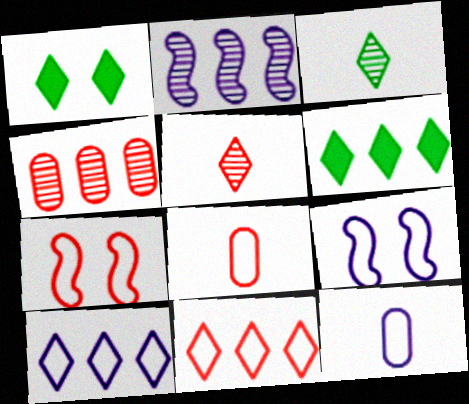[[1, 2, 8], 
[1, 5, 10], 
[7, 8, 11], 
[9, 10, 12]]